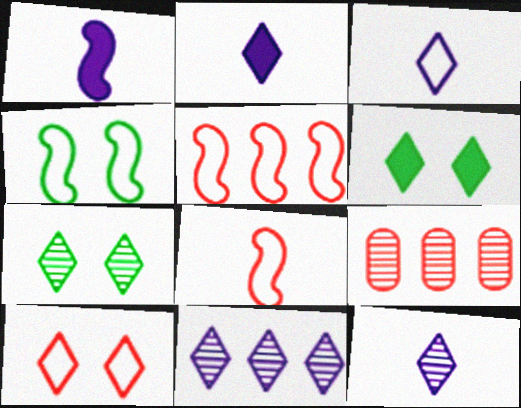[[2, 3, 12], 
[2, 4, 9]]